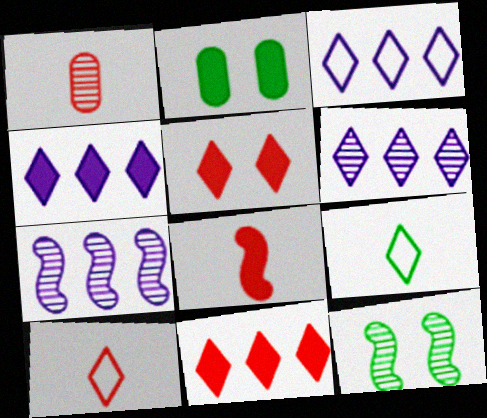[[1, 6, 12], 
[1, 8, 10], 
[2, 4, 8], 
[2, 7, 10], 
[3, 4, 6], 
[5, 6, 9]]